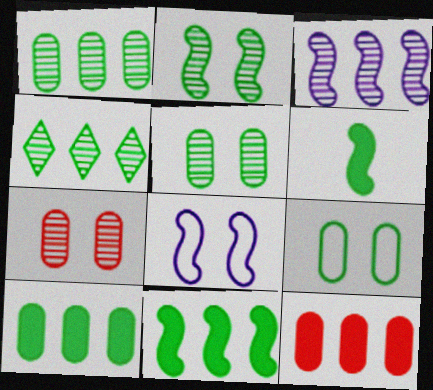[[4, 6, 9]]